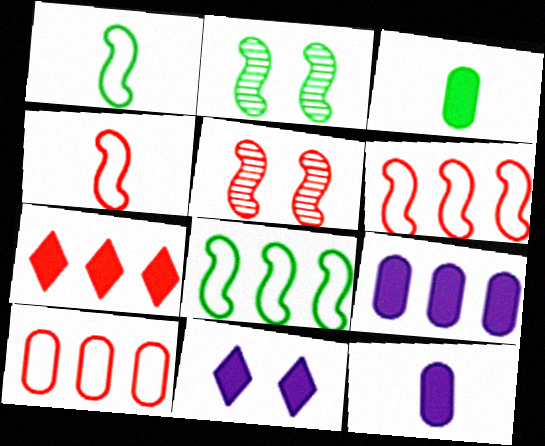[]